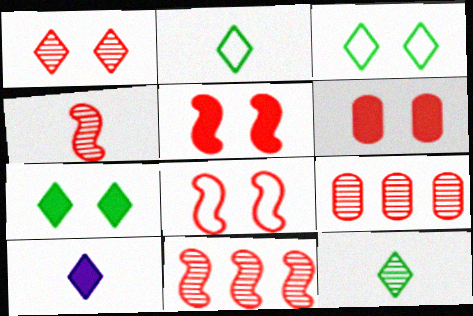[[1, 4, 9], 
[1, 6, 8]]